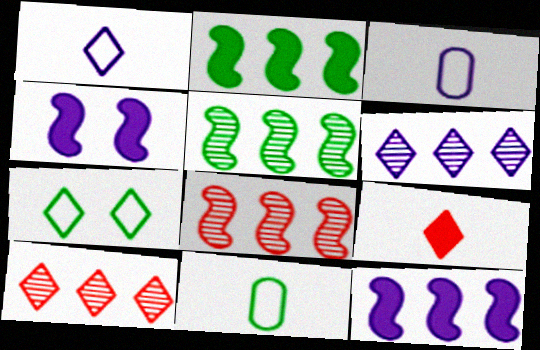[[3, 4, 6], 
[4, 10, 11], 
[6, 7, 9]]